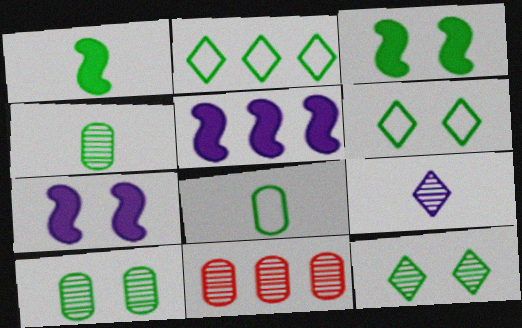[[1, 2, 10], 
[2, 3, 4], 
[2, 5, 11], 
[3, 6, 10]]